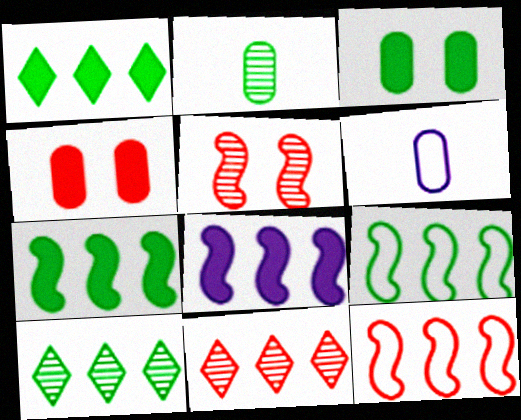[[1, 5, 6]]